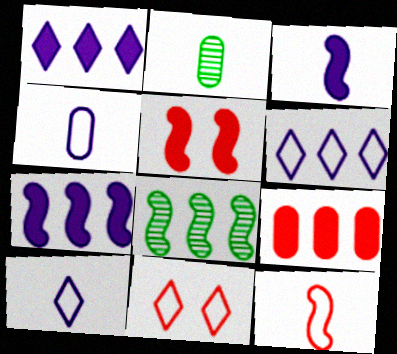[[2, 5, 6], 
[2, 7, 11], 
[6, 8, 9]]